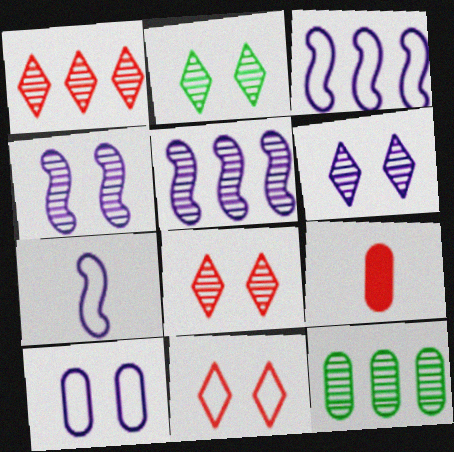[[1, 5, 12], 
[2, 3, 9], 
[2, 6, 8], 
[9, 10, 12]]